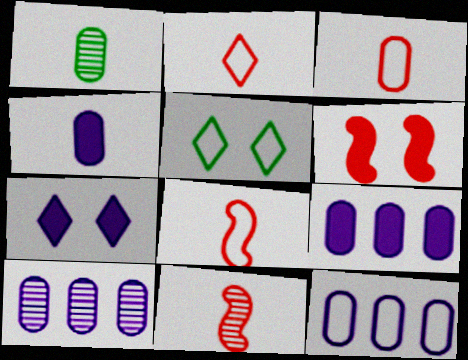[[1, 3, 4], 
[2, 3, 8], 
[5, 8, 12], 
[5, 9, 11], 
[9, 10, 12]]